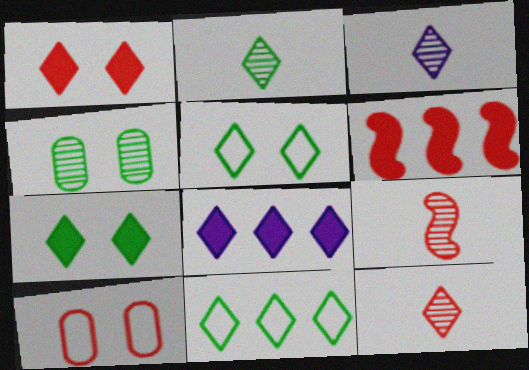[[1, 3, 11], 
[2, 3, 12], 
[2, 7, 11], 
[5, 8, 12], 
[6, 10, 12]]